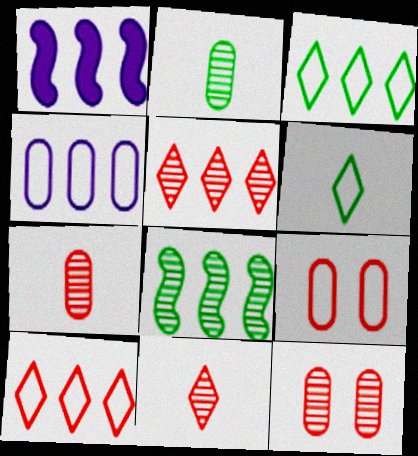[[1, 6, 12]]